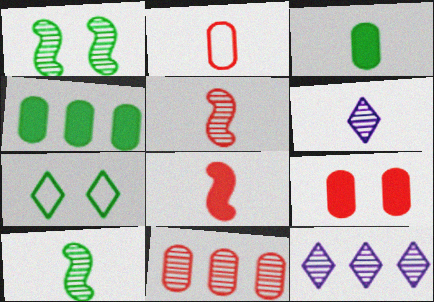[[1, 6, 11], 
[2, 9, 11], 
[4, 7, 10]]